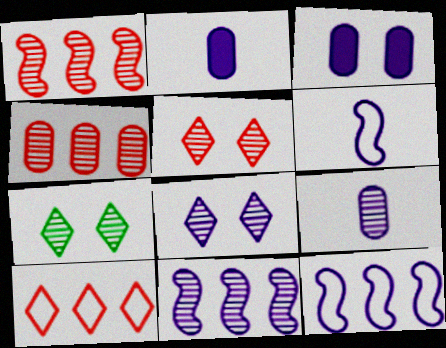[[1, 7, 9], 
[2, 8, 12], 
[5, 7, 8], 
[8, 9, 11]]